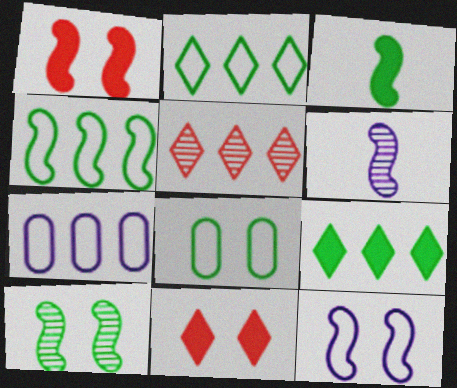[[1, 4, 6], 
[1, 10, 12], 
[3, 4, 10]]